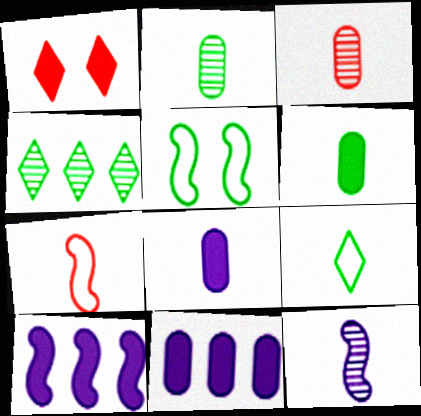[[1, 6, 10], 
[4, 5, 6]]